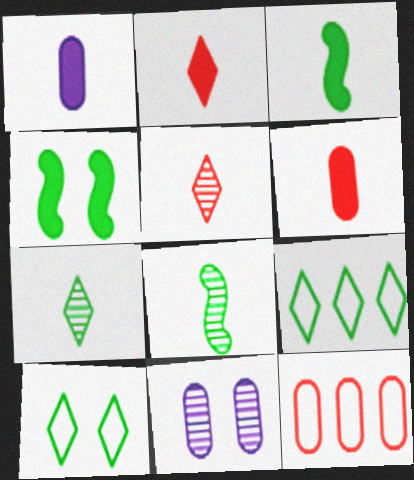[[1, 2, 3]]